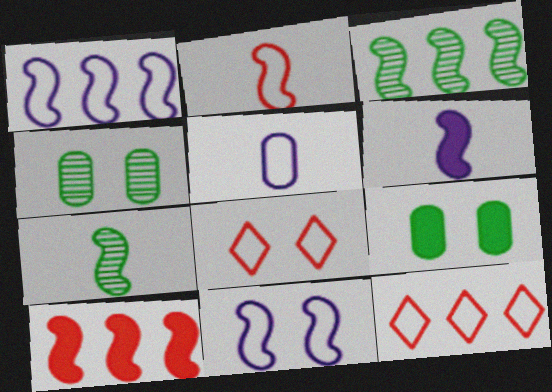[[1, 3, 10], 
[2, 6, 7], 
[4, 6, 12], 
[7, 10, 11]]